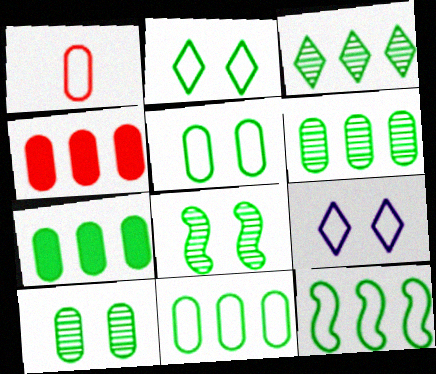[[1, 9, 12], 
[3, 7, 12], 
[6, 7, 11]]